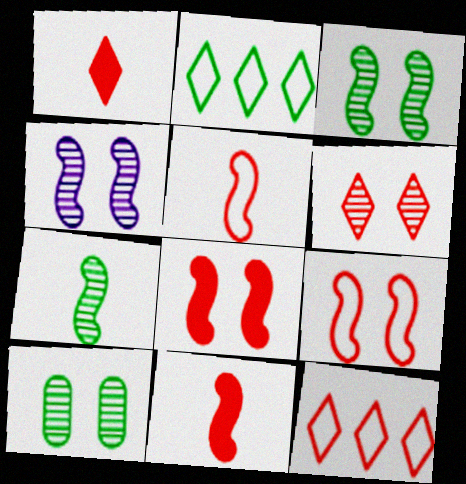[[1, 6, 12], 
[4, 6, 10]]